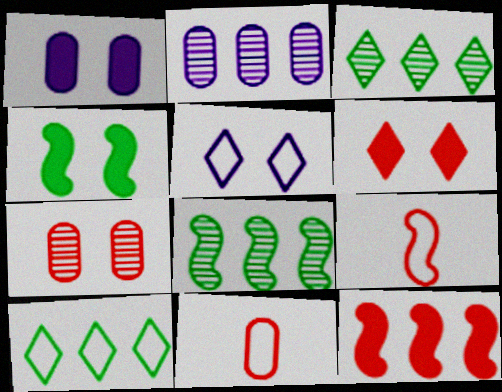[[1, 3, 9], 
[1, 4, 6], 
[2, 10, 12], 
[4, 5, 7]]